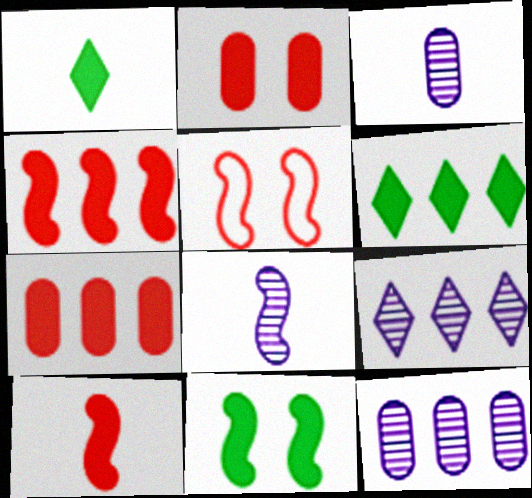[[1, 5, 12], 
[3, 5, 6]]